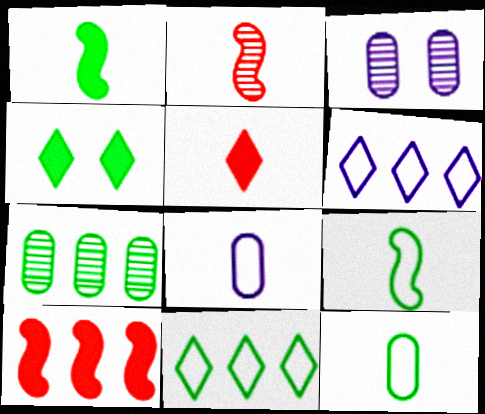[[4, 7, 9], 
[6, 7, 10]]